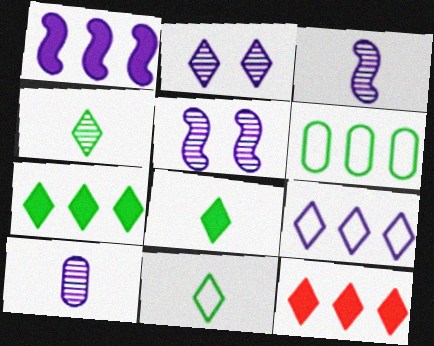[[2, 11, 12], 
[4, 8, 11]]